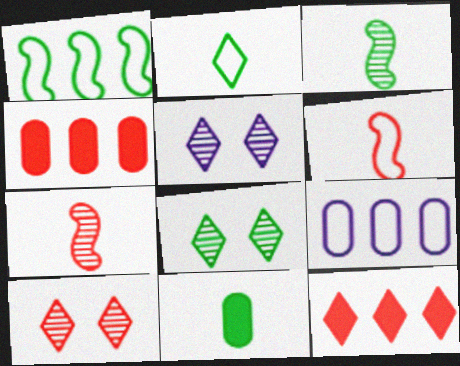[[1, 8, 11], 
[2, 3, 11], 
[2, 5, 12], 
[4, 6, 10], 
[5, 8, 10]]